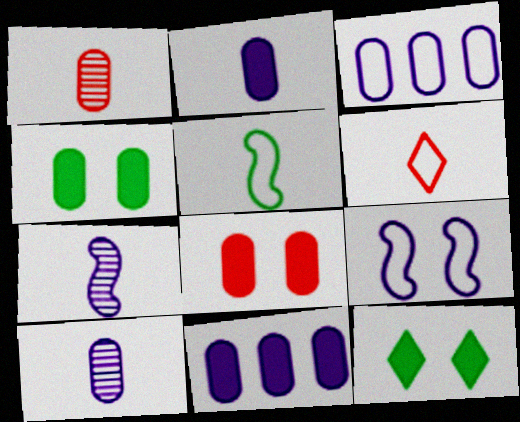[[1, 3, 4]]